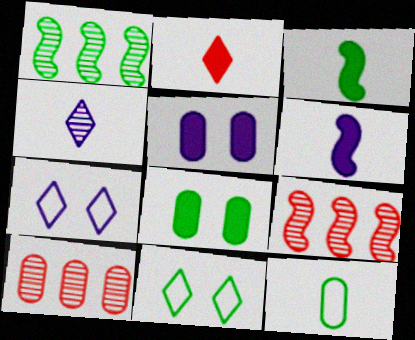[[3, 7, 10], 
[5, 10, 12], 
[6, 10, 11]]